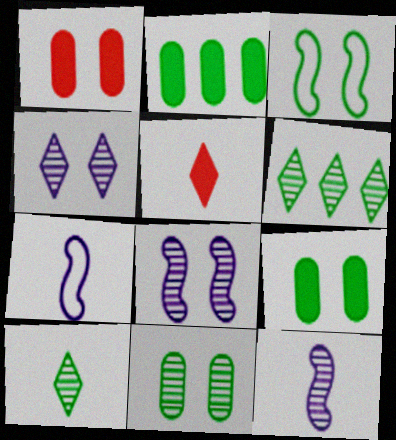[[1, 3, 4], 
[1, 6, 7], 
[2, 3, 10]]